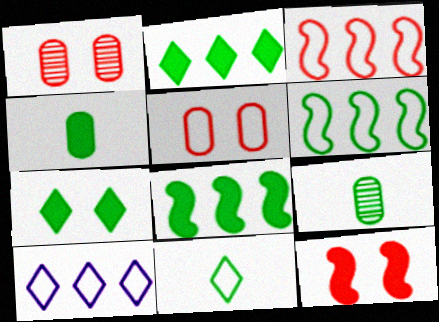[[4, 7, 8], 
[6, 7, 9], 
[9, 10, 12]]